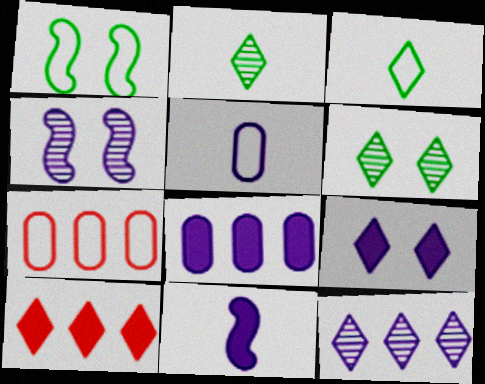[[6, 7, 11], 
[8, 9, 11]]